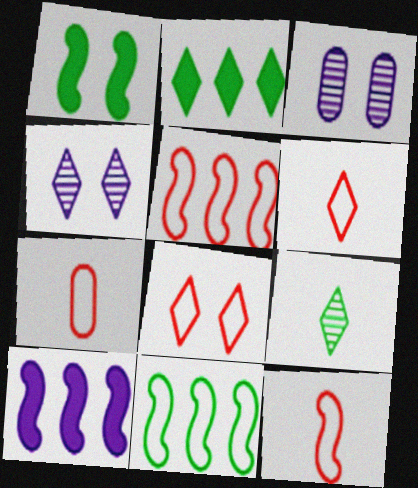[[1, 3, 8], 
[2, 3, 12], 
[2, 4, 6], 
[5, 7, 8], 
[6, 7, 12]]